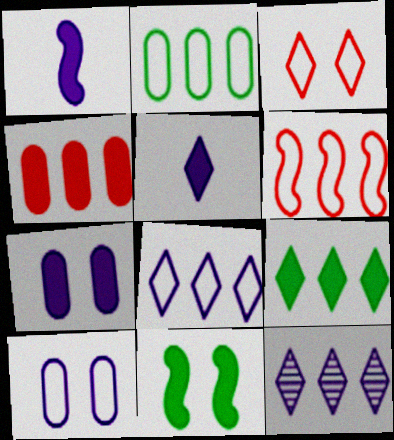[[1, 10, 12], 
[2, 6, 8], 
[4, 5, 11]]